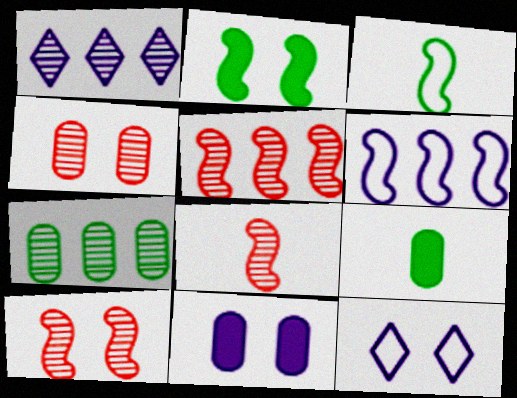[[1, 5, 7], 
[2, 4, 12], 
[2, 6, 8], 
[5, 8, 10], 
[5, 9, 12]]